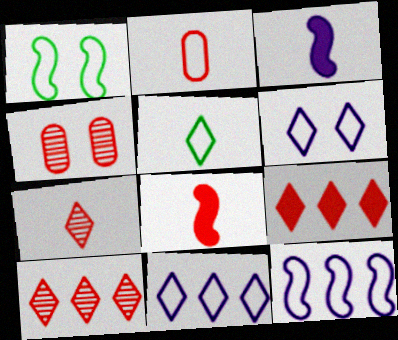[[1, 2, 11], 
[2, 7, 8]]